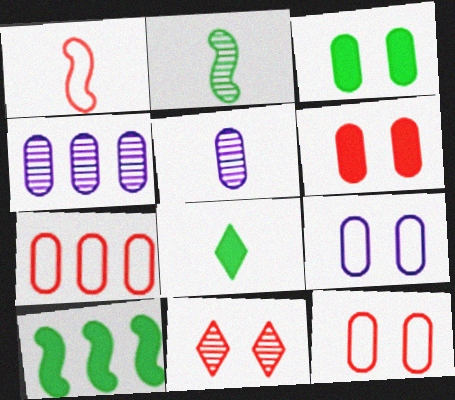[[1, 5, 8], 
[2, 4, 11], 
[3, 5, 7], 
[3, 8, 10]]